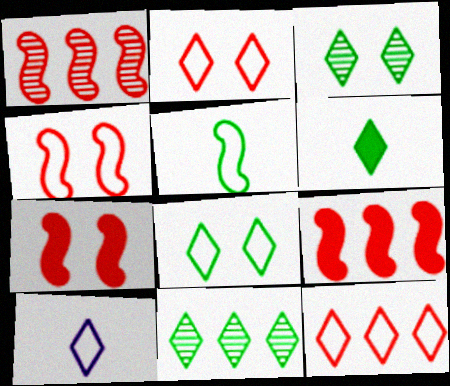[[6, 8, 11], 
[8, 10, 12]]